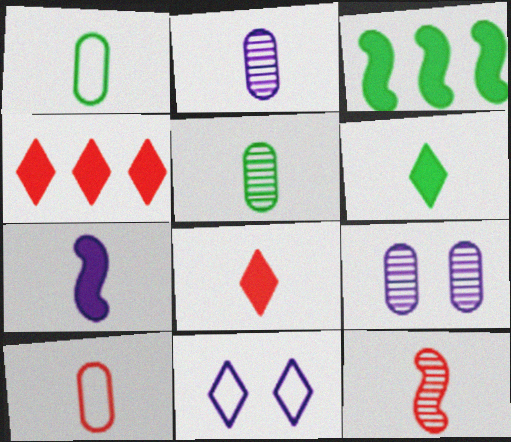[[8, 10, 12]]